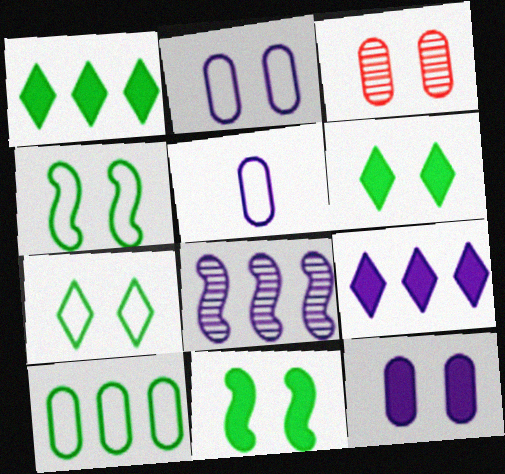[]